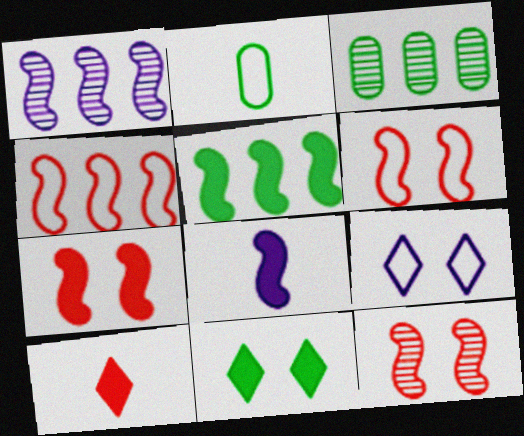[[1, 4, 5], 
[2, 4, 9], 
[5, 7, 8], 
[6, 7, 12]]